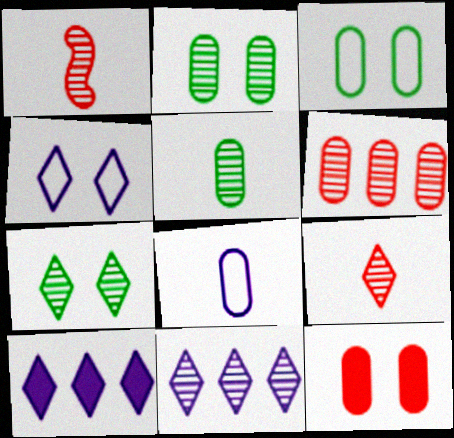[[1, 2, 11], 
[1, 3, 10], 
[7, 9, 11]]